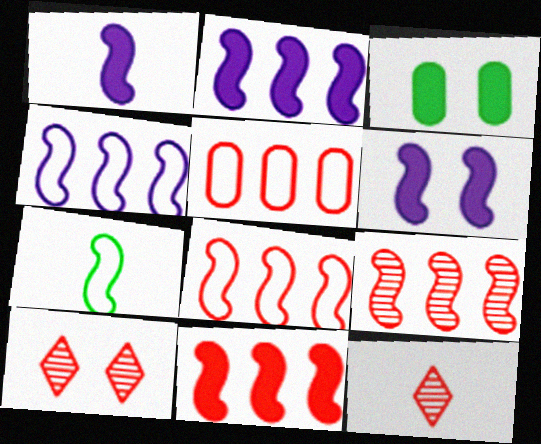[[1, 2, 6], 
[3, 4, 12], 
[6, 7, 9], 
[8, 9, 11]]